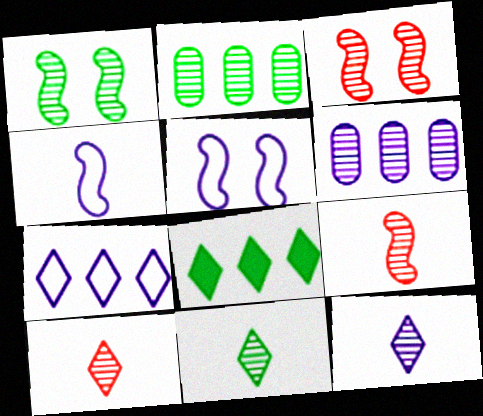[[1, 2, 11], 
[1, 6, 10], 
[2, 3, 12], 
[3, 6, 11], 
[10, 11, 12]]